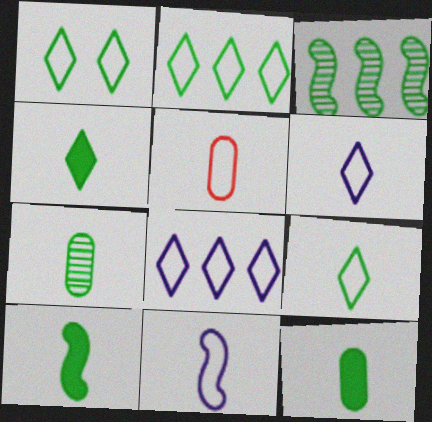[[1, 2, 9], 
[1, 3, 12], 
[4, 10, 12], 
[5, 9, 11], 
[7, 9, 10]]